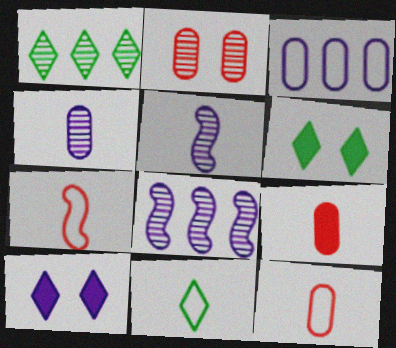[[1, 2, 5], 
[1, 6, 11], 
[3, 5, 10], 
[5, 9, 11], 
[6, 8, 12]]